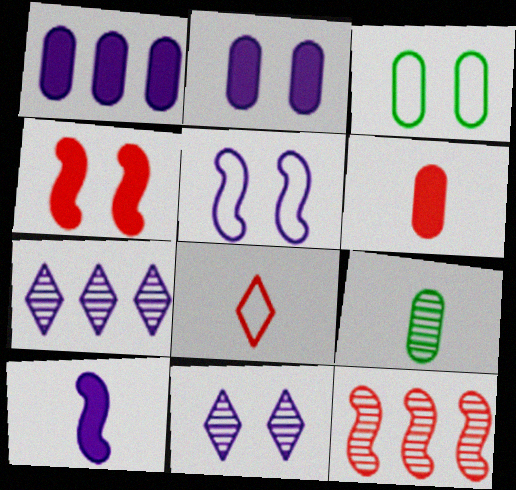[[2, 5, 11], 
[3, 4, 11], 
[8, 9, 10], 
[9, 11, 12]]